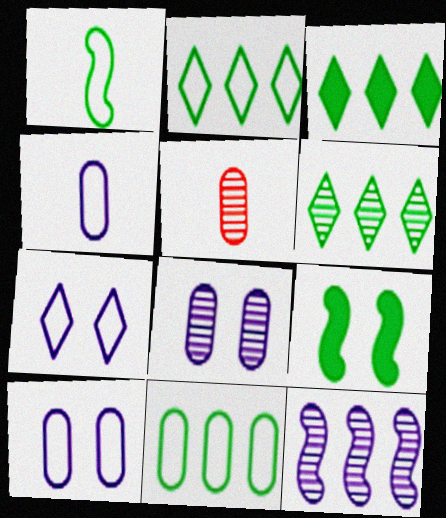[[2, 3, 6]]